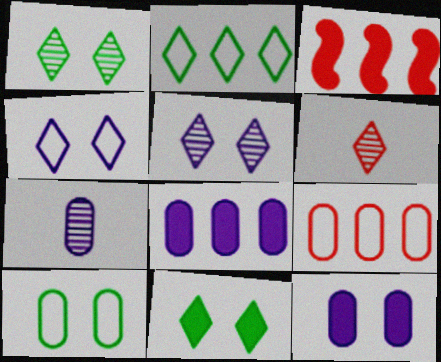[]